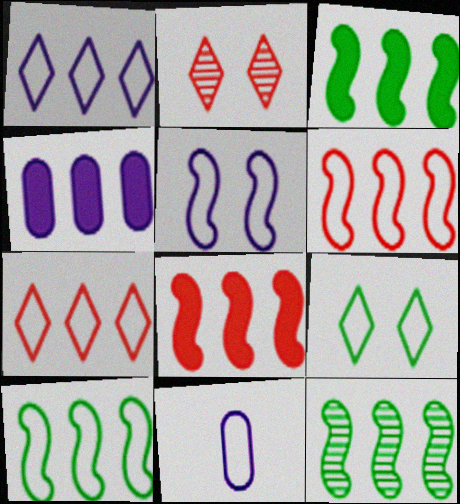[[1, 5, 11], 
[2, 3, 11], 
[3, 10, 12], 
[4, 7, 12], 
[6, 9, 11]]